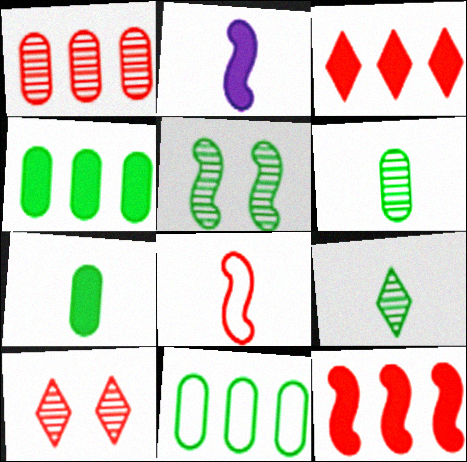[[2, 10, 11]]